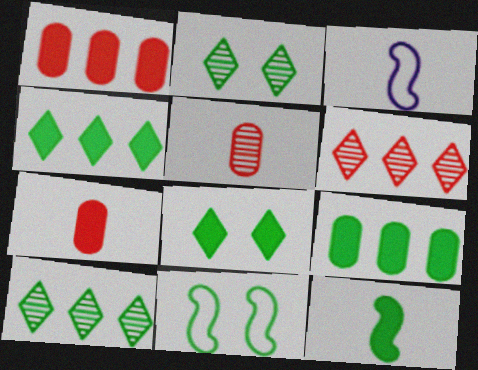[[1, 2, 3], 
[8, 9, 12]]